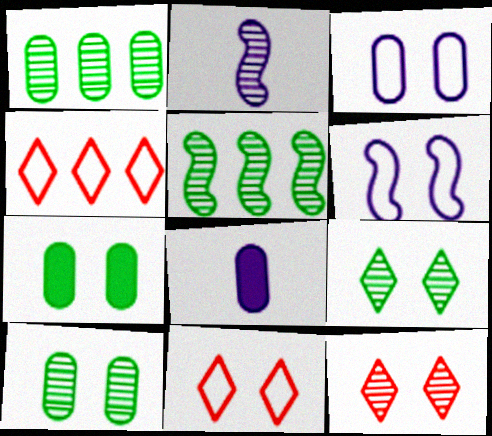[[1, 2, 12], 
[2, 4, 7], 
[5, 8, 11], 
[6, 7, 12]]